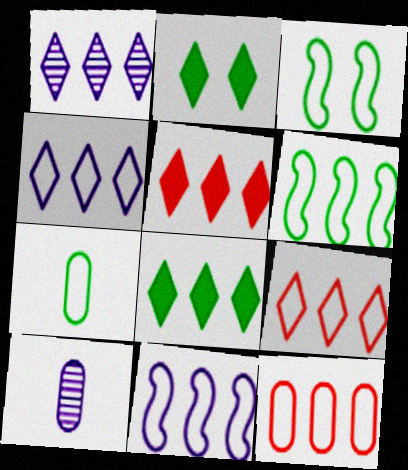[[1, 8, 9], 
[3, 5, 10], 
[4, 6, 12]]